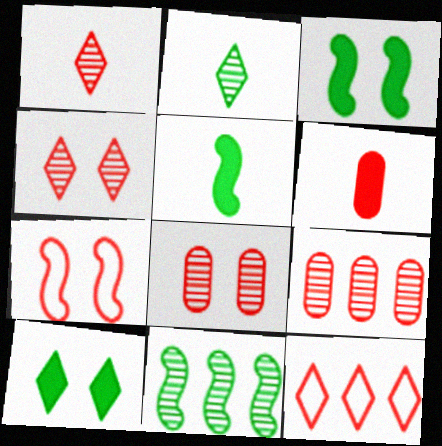[]